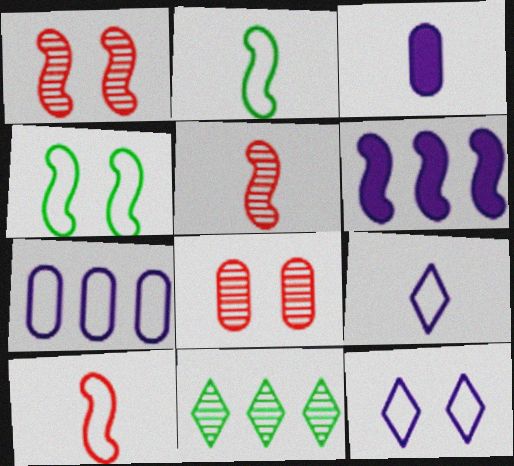[[1, 2, 6], 
[4, 5, 6]]